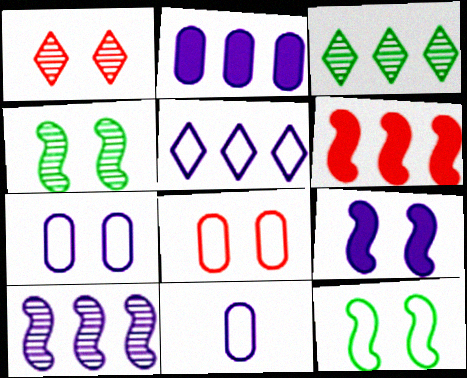[[2, 5, 10]]